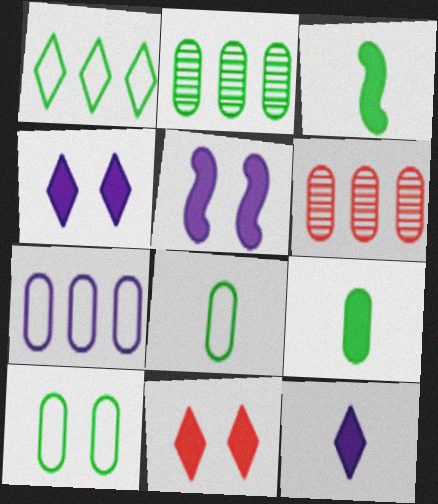[[2, 9, 10]]